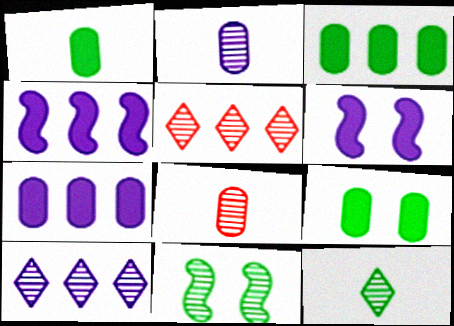[[1, 3, 9], 
[2, 5, 11], 
[8, 10, 11]]